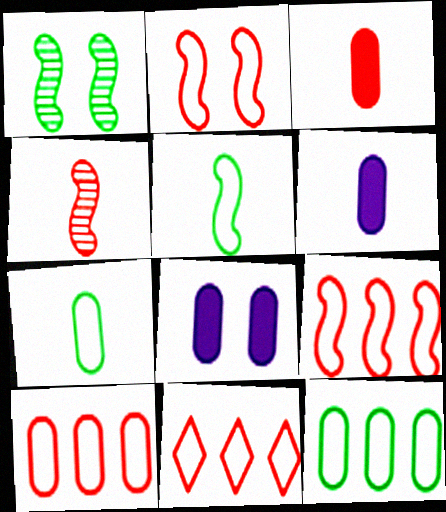[[1, 6, 11], 
[9, 10, 11]]